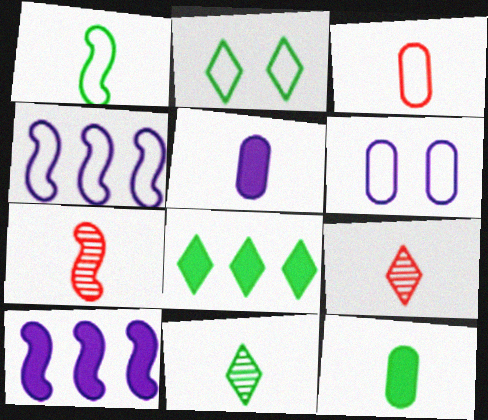[[1, 5, 9], 
[1, 11, 12], 
[2, 3, 4], 
[2, 8, 11], 
[6, 7, 8]]